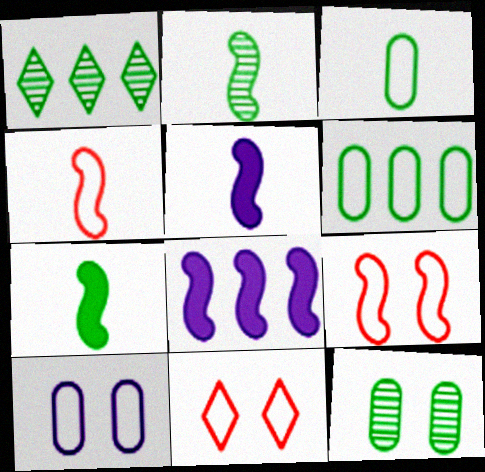[[1, 2, 12], 
[2, 4, 5], 
[2, 8, 9]]